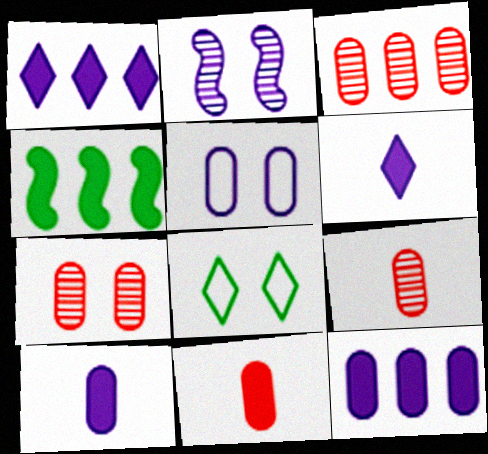[[3, 7, 9]]